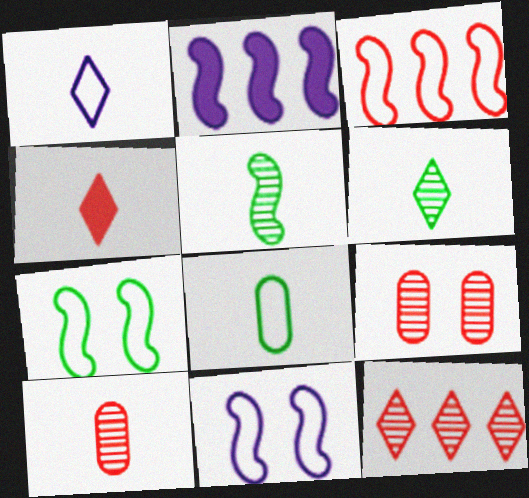[[1, 4, 6], 
[3, 4, 9]]